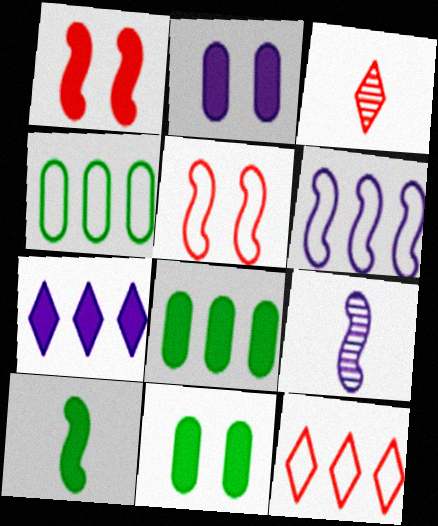[[3, 6, 11], 
[4, 6, 12], 
[9, 11, 12]]